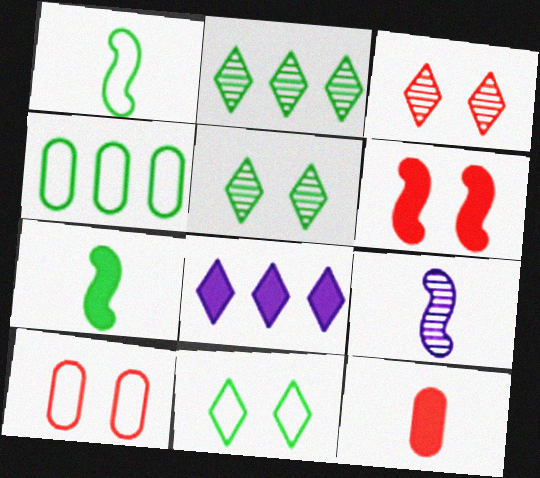[[1, 4, 11], 
[3, 6, 10], 
[4, 5, 7]]